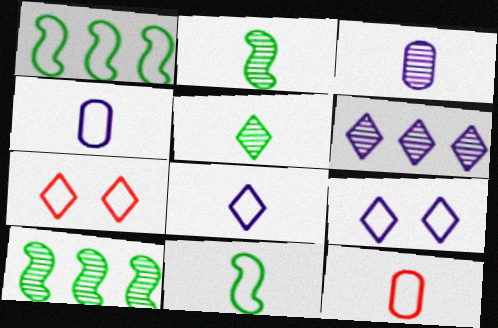[[1, 4, 7], 
[1, 9, 12], 
[8, 11, 12]]